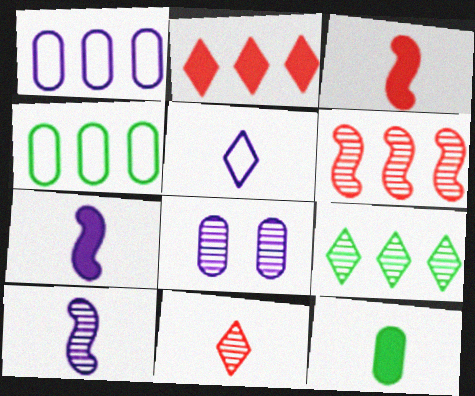[]